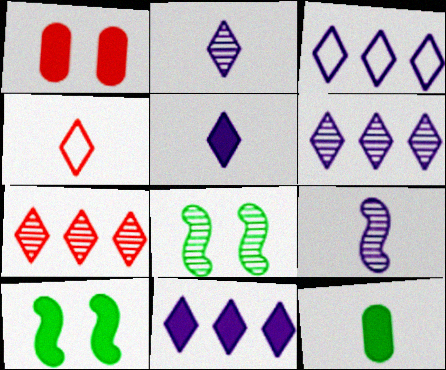[[3, 6, 11], 
[4, 9, 12]]